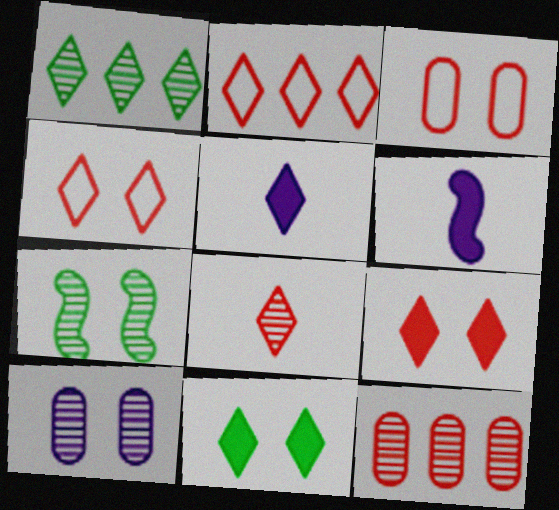[[1, 3, 6], 
[1, 4, 5], 
[2, 8, 9]]